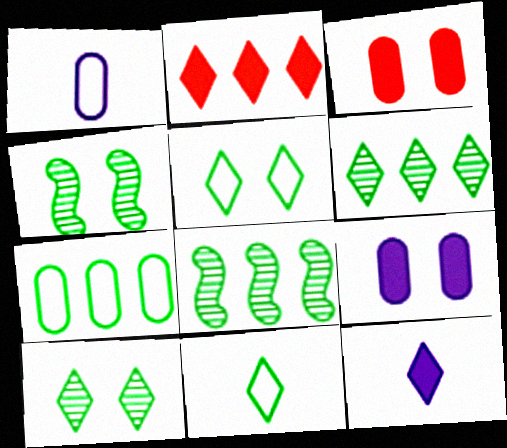[[1, 2, 4]]